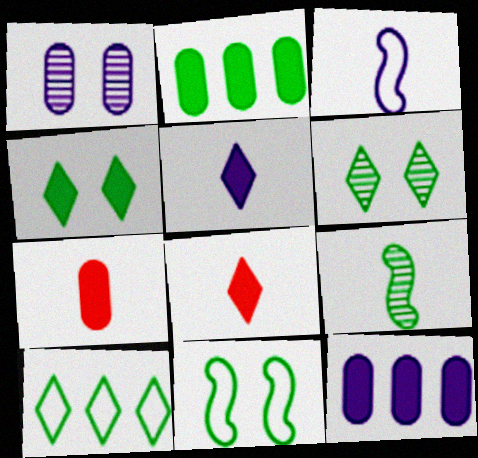[]